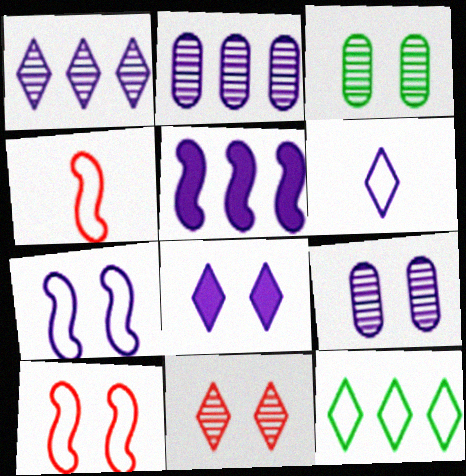[[1, 6, 8], 
[3, 8, 10], 
[5, 6, 9], 
[7, 8, 9]]